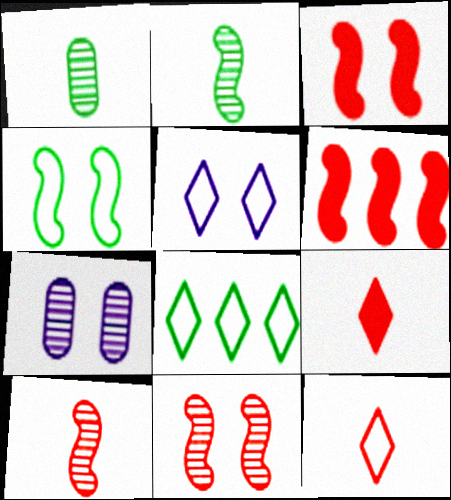[[1, 5, 6], 
[5, 8, 12]]